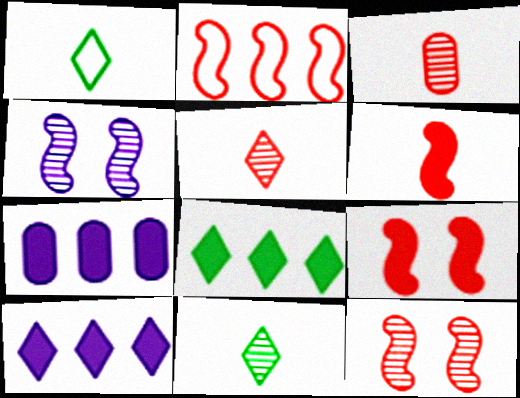[[1, 7, 12], 
[2, 6, 12]]